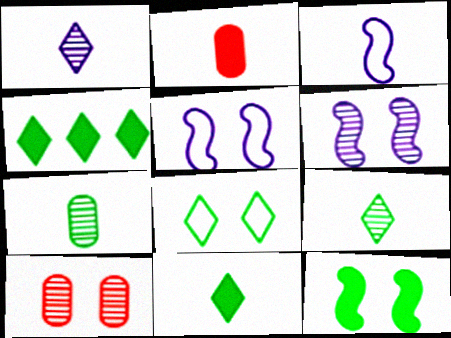[[2, 3, 9], 
[3, 4, 10], 
[4, 8, 9]]